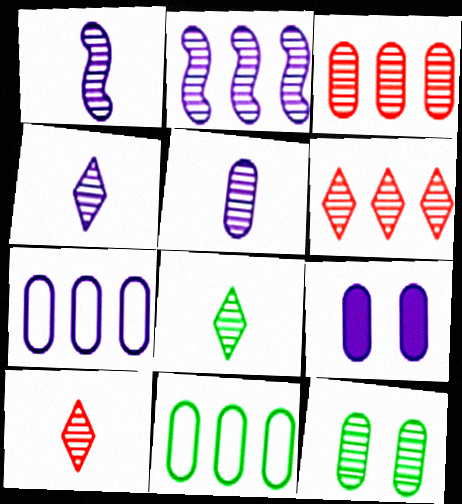[[1, 4, 5], 
[1, 6, 12], 
[2, 10, 12], 
[3, 5, 12], 
[4, 8, 10], 
[5, 7, 9]]